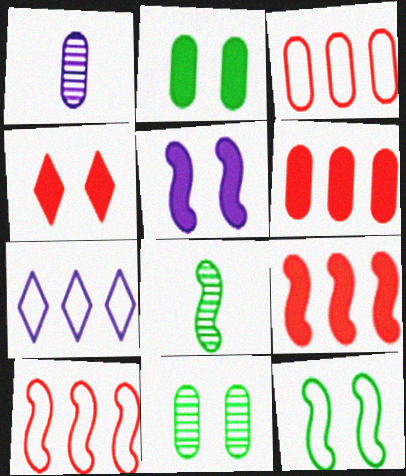[[1, 2, 3], 
[1, 5, 7], 
[2, 4, 5], 
[5, 8, 10]]